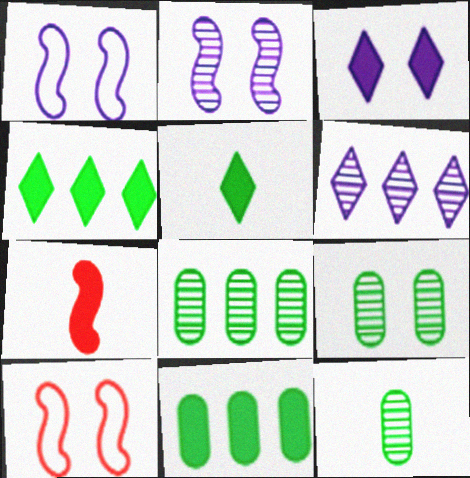[[3, 7, 11], 
[3, 9, 10], 
[8, 9, 12]]